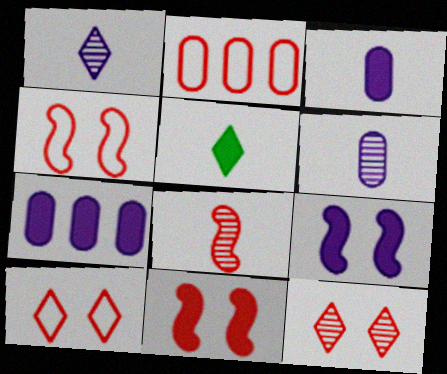[[5, 7, 11]]